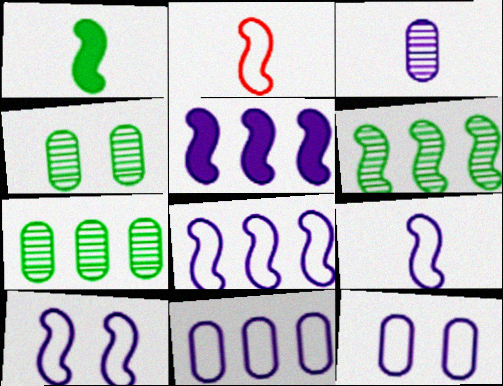[[8, 9, 10]]